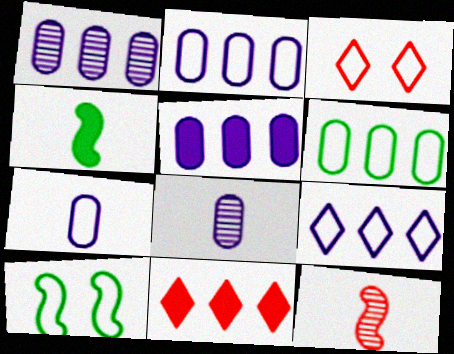[[1, 2, 5], 
[1, 3, 4], 
[8, 10, 11]]